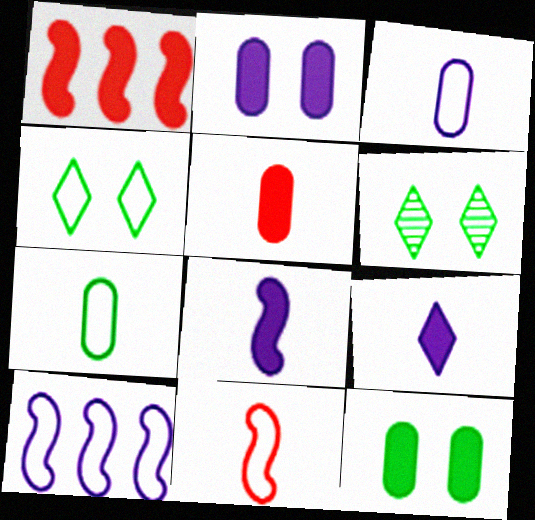[[1, 3, 6], 
[1, 9, 12], 
[5, 6, 10]]